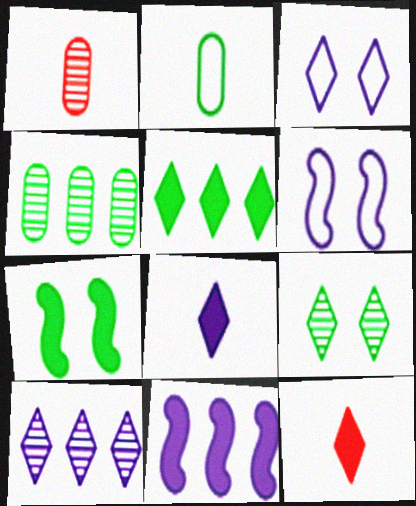[[1, 5, 6], 
[3, 8, 10], 
[4, 6, 12]]